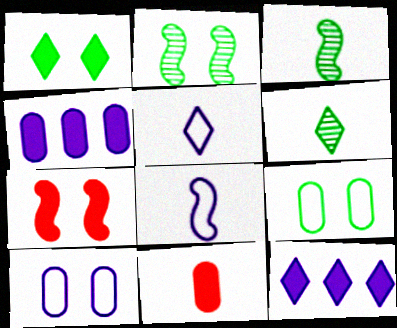[[1, 2, 9], 
[3, 5, 11], 
[6, 8, 11]]